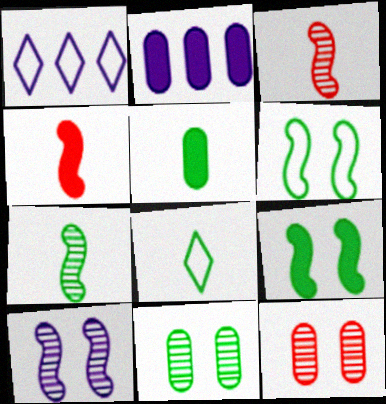[[1, 4, 11], 
[5, 7, 8]]